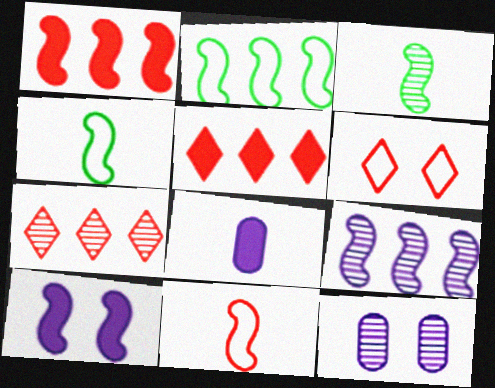[[1, 2, 9], 
[3, 7, 12], 
[4, 5, 12]]